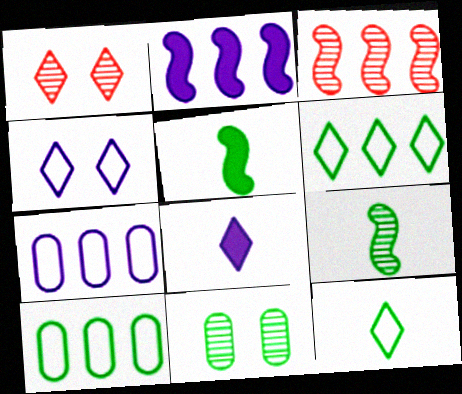[[1, 5, 7], 
[1, 6, 8], 
[5, 6, 11]]